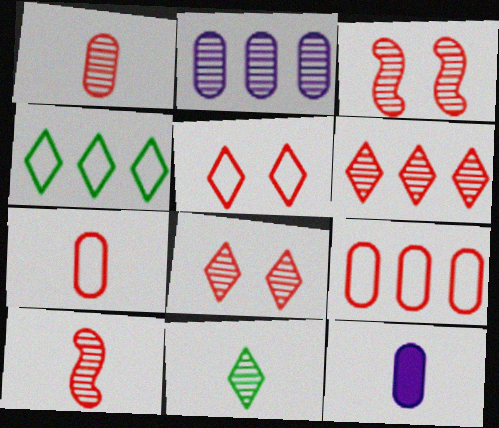[[1, 3, 6], 
[2, 3, 11], 
[3, 4, 12]]